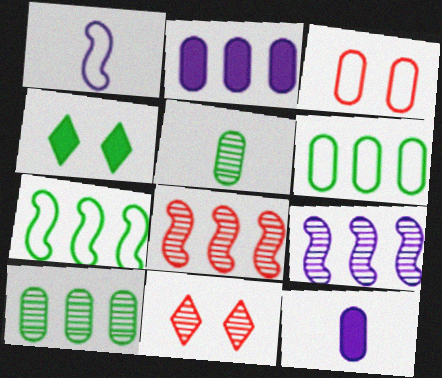[[2, 3, 5], 
[3, 10, 12], 
[4, 5, 7], 
[5, 9, 11], 
[7, 11, 12]]